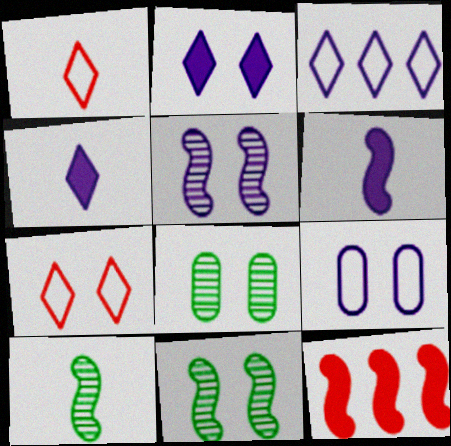[[2, 5, 9]]